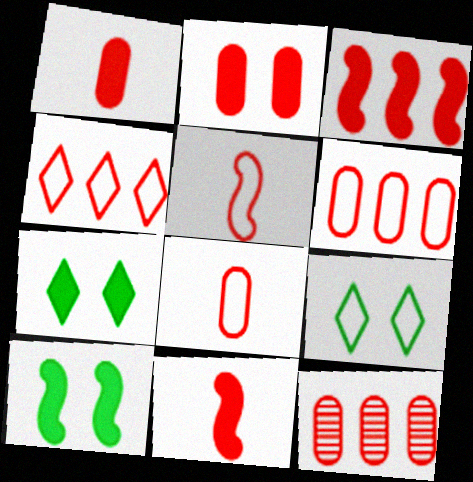[[2, 8, 12], 
[3, 4, 12]]